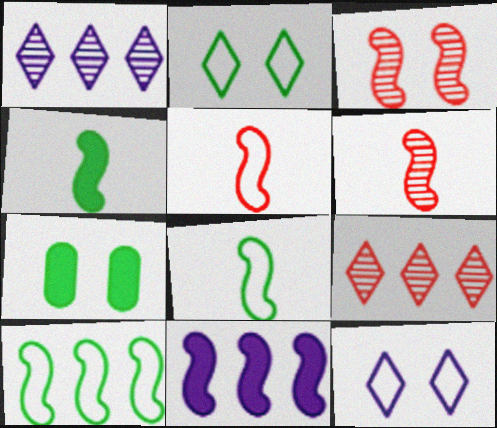[[1, 5, 7], 
[3, 7, 12], 
[3, 8, 11]]